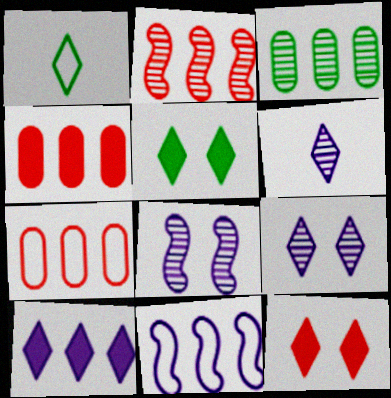[[1, 4, 8]]